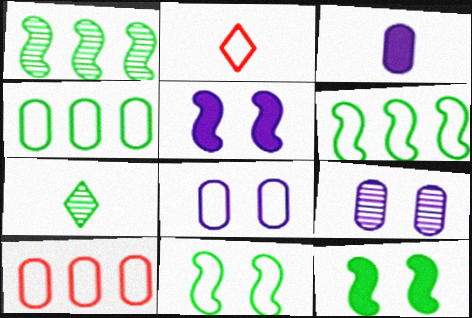[[2, 6, 8], 
[4, 7, 12], 
[5, 7, 10]]